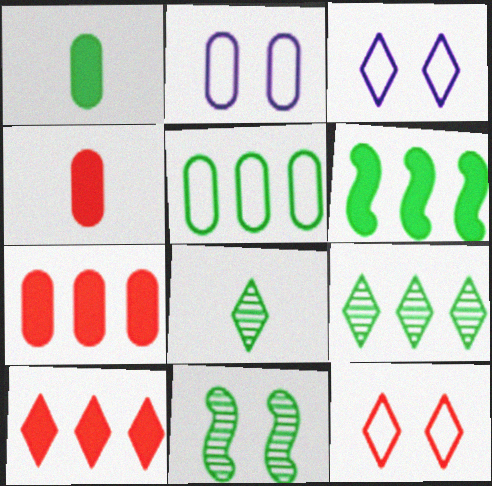[[3, 8, 10], 
[5, 6, 9]]